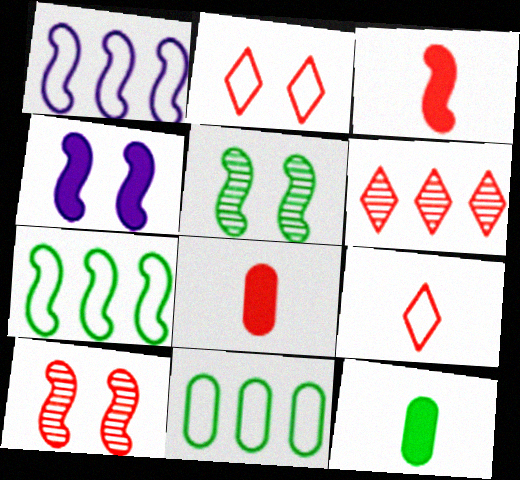[[1, 3, 5]]